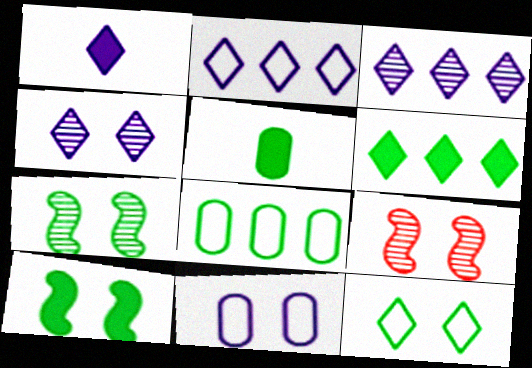[[1, 2, 4], 
[1, 8, 9], 
[2, 5, 9], 
[5, 6, 10]]